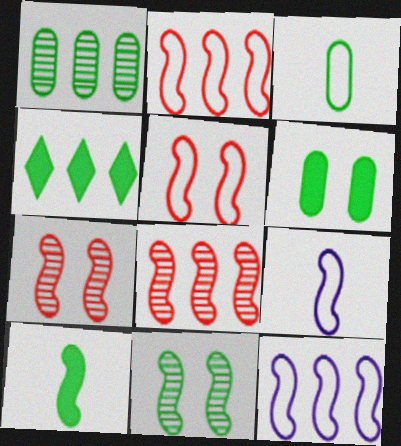[[1, 3, 6], 
[3, 4, 11], 
[4, 6, 10], 
[7, 10, 12]]